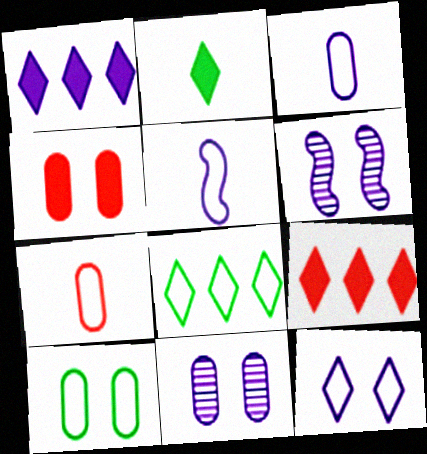[[1, 3, 6], 
[1, 5, 11], 
[4, 10, 11]]